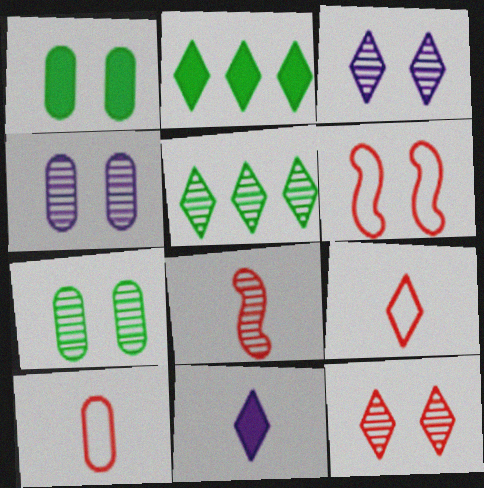[[1, 3, 6], 
[2, 3, 9], 
[4, 5, 8]]